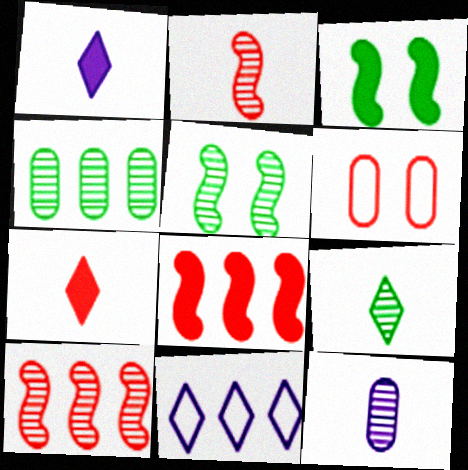[[2, 9, 12], 
[4, 5, 9], 
[4, 8, 11], 
[6, 7, 10]]